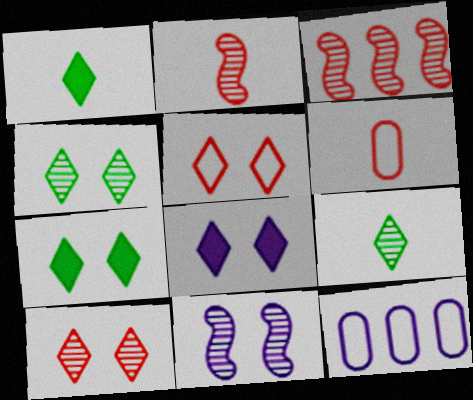[[2, 7, 12], 
[4, 5, 8]]